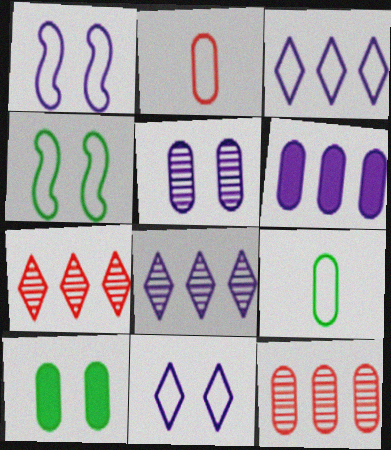[[2, 3, 4]]